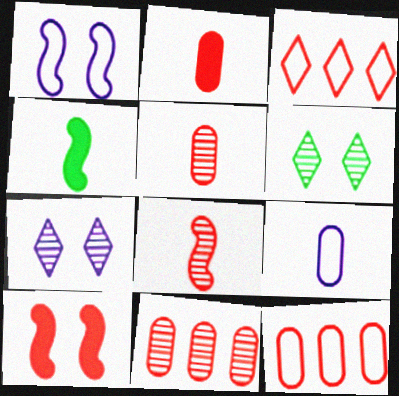[[3, 5, 10], 
[4, 7, 12]]